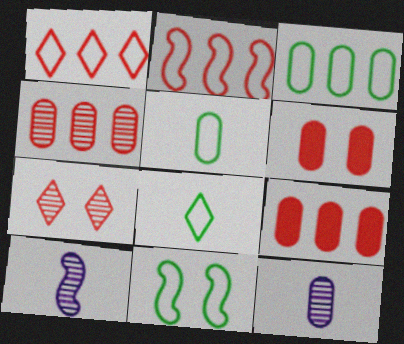[[3, 6, 12], 
[3, 8, 11]]